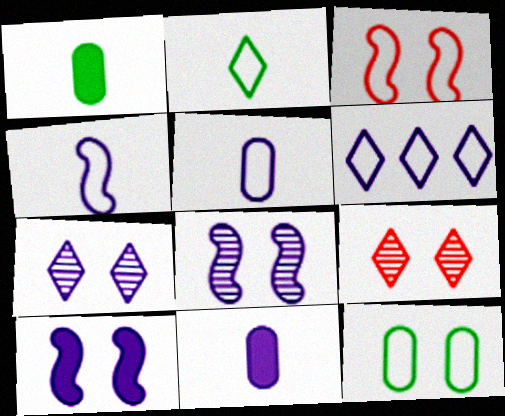[[6, 8, 11], 
[9, 10, 12]]